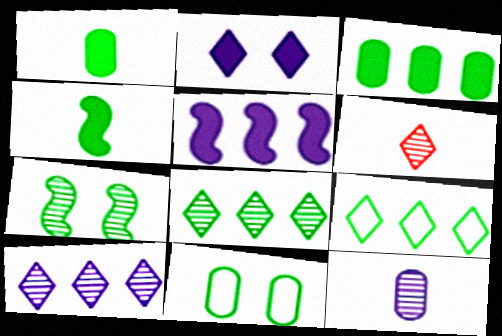[[1, 7, 9], 
[2, 6, 9], 
[4, 8, 11], 
[5, 6, 11]]